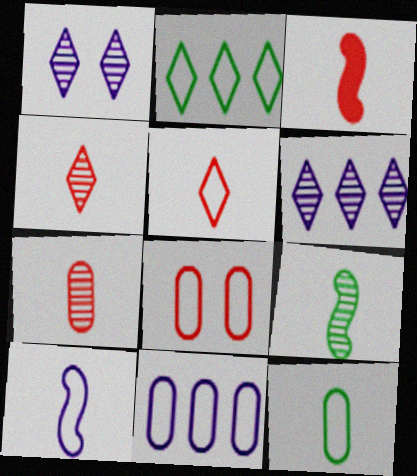[[2, 8, 10], 
[3, 5, 7], 
[3, 9, 10], 
[5, 10, 12], 
[8, 11, 12]]